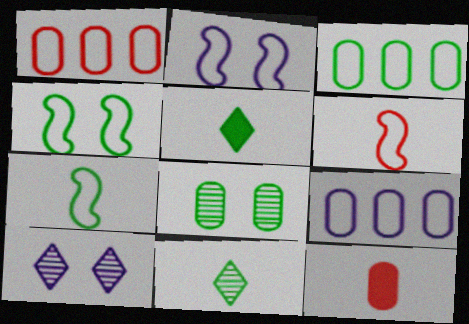[[1, 3, 9], 
[8, 9, 12]]